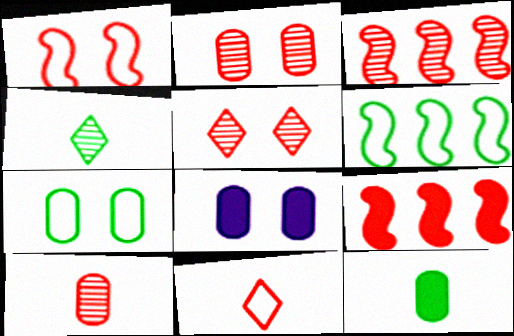[[2, 7, 8], 
[2, 9, 11], 
[3, 5, 10]]